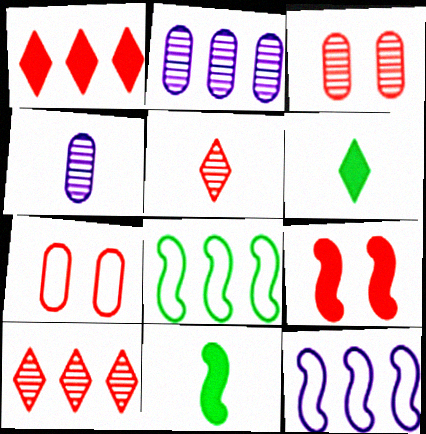[[1, 2, 8], 
[3, 6, 12]]